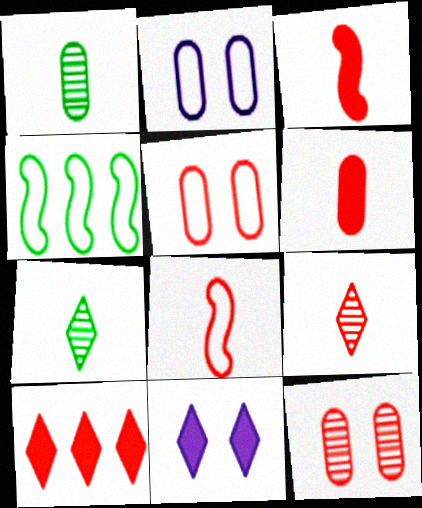[[6, 8, 9], 
[8, 10, 12]]